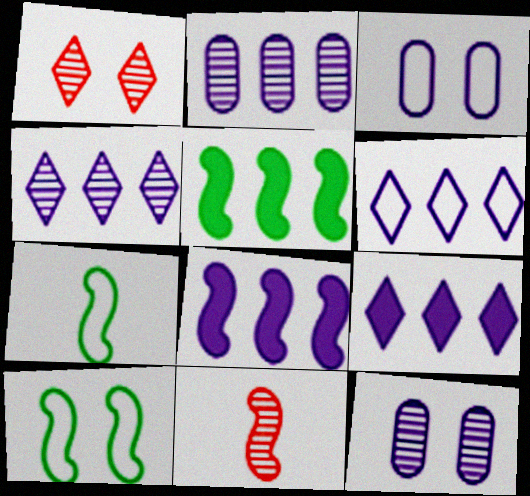[[2, 6, 8], 
[4, 6, 9], 
[8, 10, 11]]